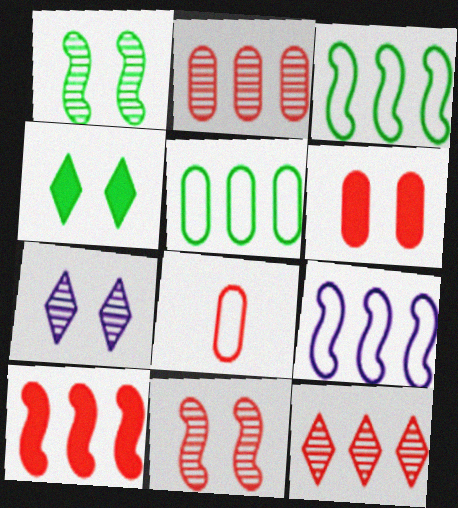[[2, 6, 8]]